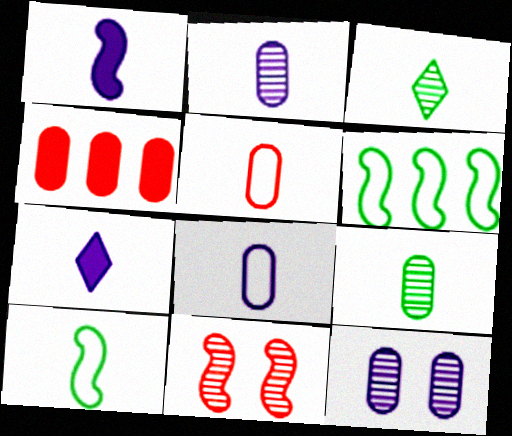[[1, 3, 5], 
[1, 6, 11]]